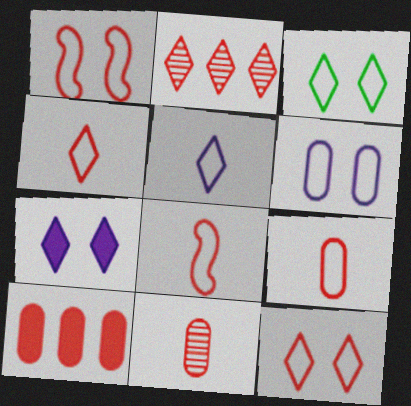[[1, 3, 6], 
[4, 8, 9]]